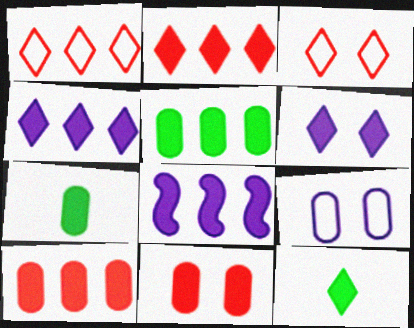[[2, 5, 8], 
[2, 6, 12], 
[8, 11, 12]]